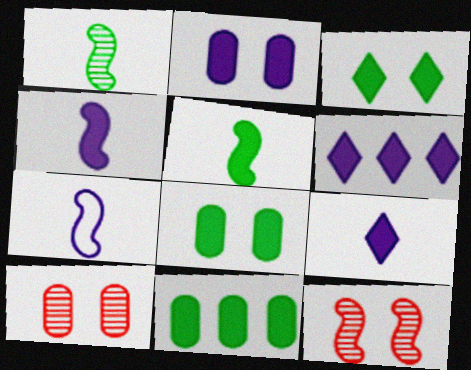[[2, 4, 6], 
[3, 5, 11]]